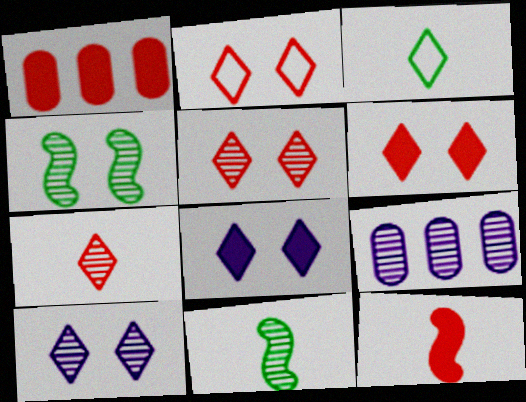[[1, 6, 12], 
[2, 5, 6], 
[4, 7, 9], 
[5, 9, 11]]